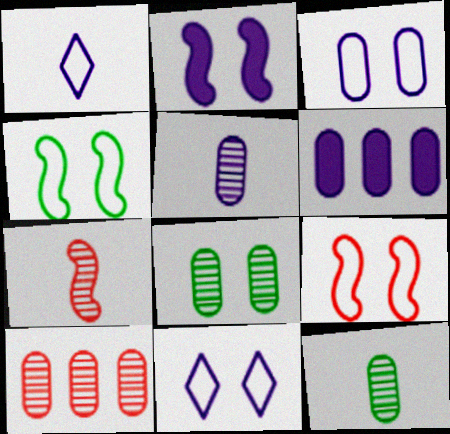[[3, 5, 6], 
[5, 8, 10]]